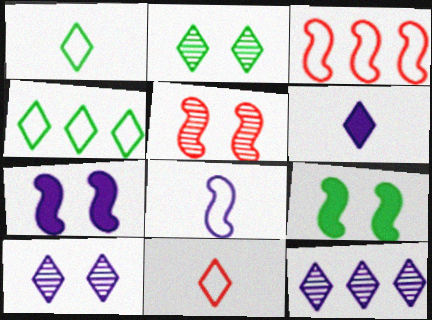[]